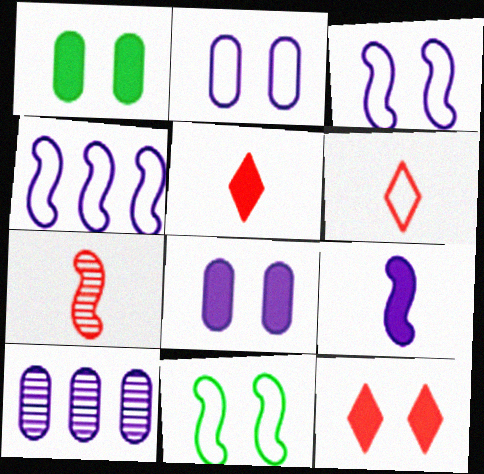[[5, 10, 11]]